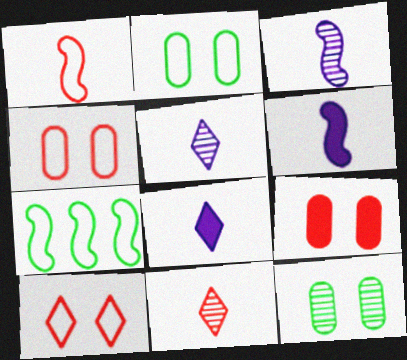[[5, 7, 9]]